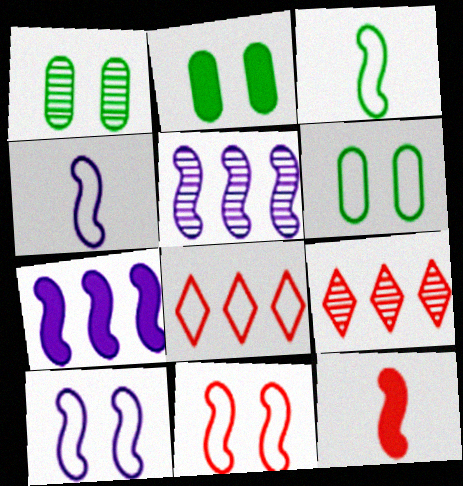[[1, 2, 6], 
[2, 4, 9], 
[4, 6, 8]]